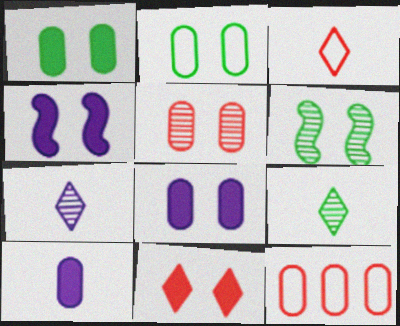[[1, 4, 11], 
[2, 5, 8], 
[4, 9, 12]]